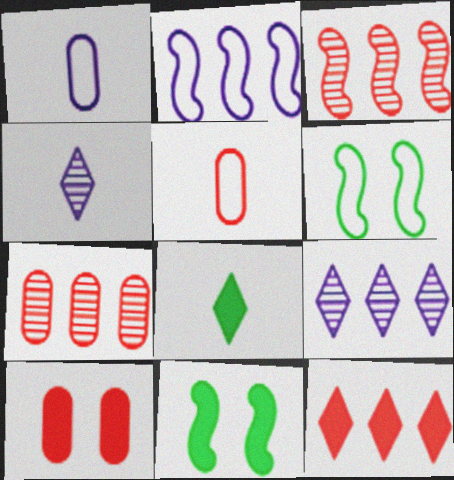[[5, 7, 10], 
[5, 9, 11]]